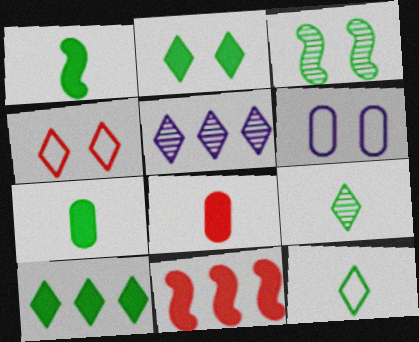[[6, 9, 11]]